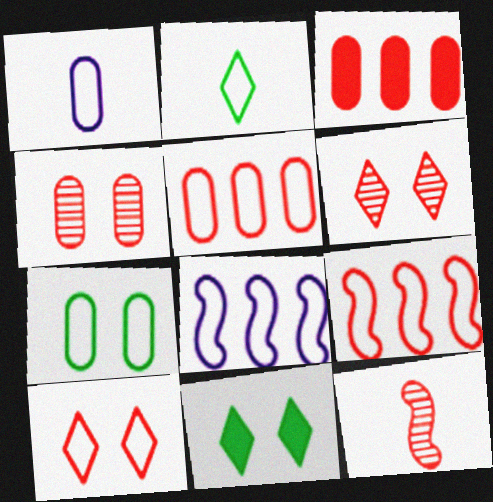[[1, 5, 7], 
[3, 10, 12]]